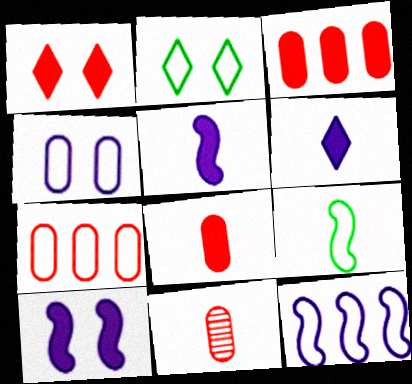[[6, 9, 11]]